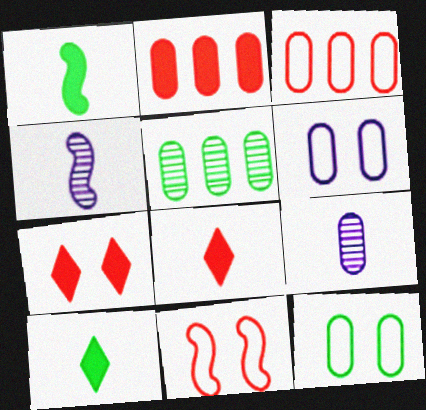[[2, 9, 12]]